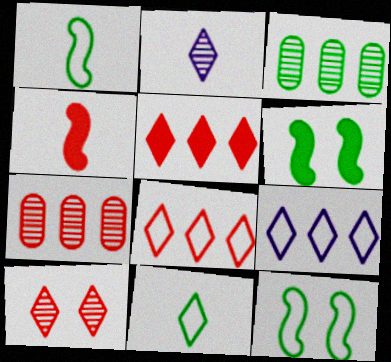[[3, 6, 11]]